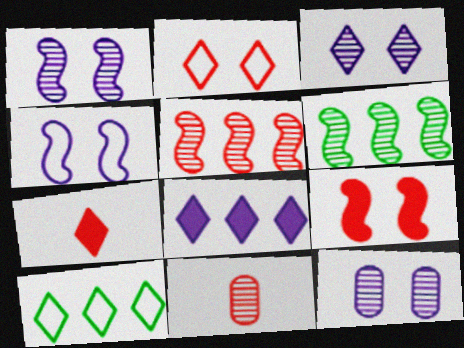[[1, 3, 12], 
[3, 6, 11], 
[3, 7, 10]]